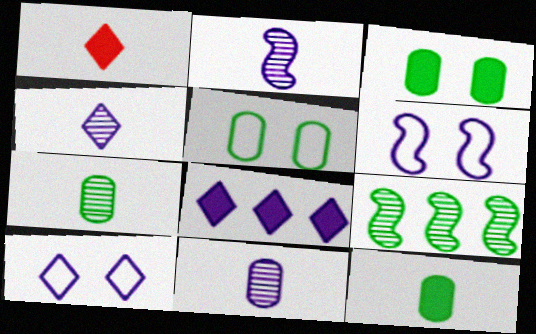[[2, 4, 11], 
[4, 8, 10], 
[6, 8, 11]]